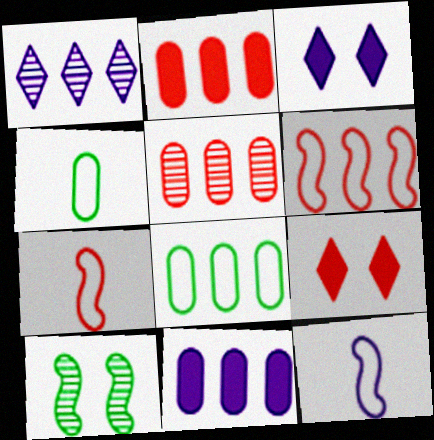[[5, 7, 9], 
[5, 8, 11]]